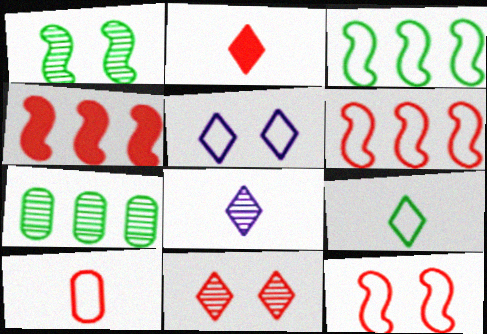[[2, 8, 9], 
[3, 5, 10], 
[4, 10, 11]]